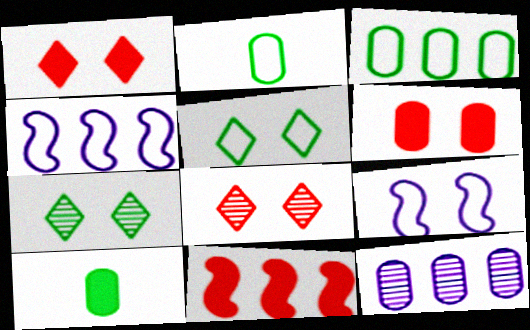[[2, 6, 12], 
[4, 8, 10], 
[6, 7, 9]]